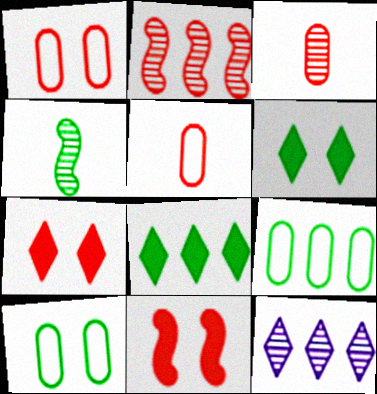[[2, 5, 7], 
[4, 6, 9], 
[4, 8, 10]]